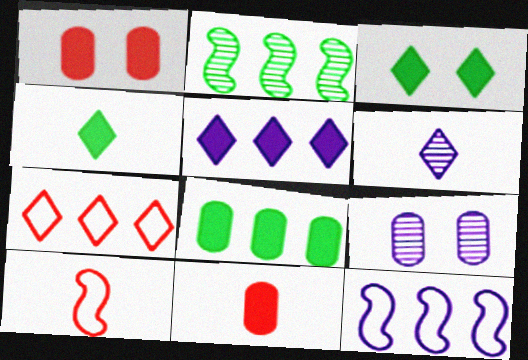[[3, 6, 7]]